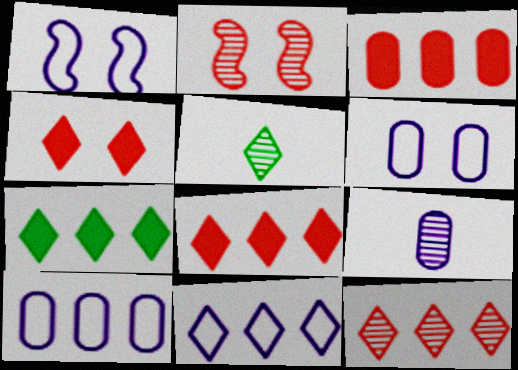[[1, 3, 5], 
[4, 5, 11], 
[7, 11, 12]]